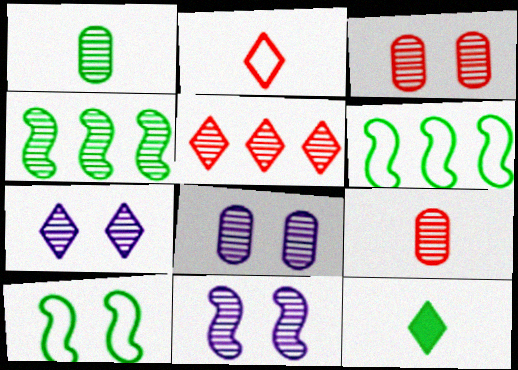[[1, 5, 11], 
[4, 7, 9], 
[7, 8, 11]]